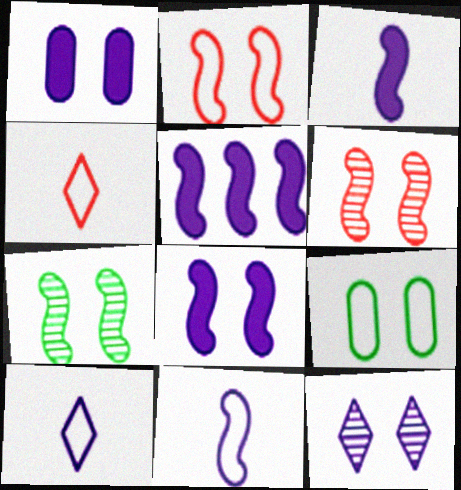[[2, 7, 8], 
[3, 5, 8]]